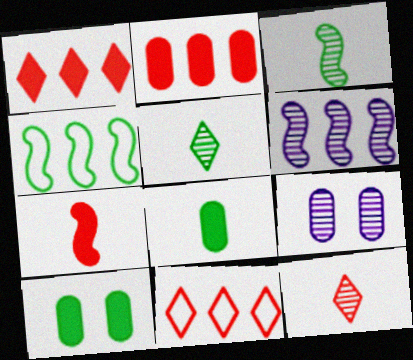[[4, 5, 10]]